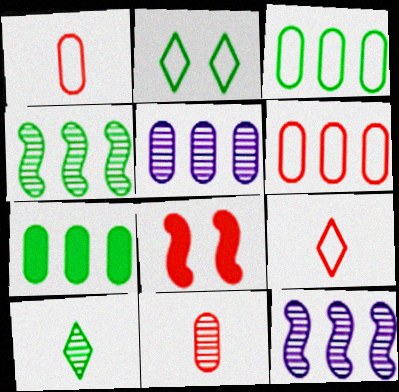[[5, 6, 7]]